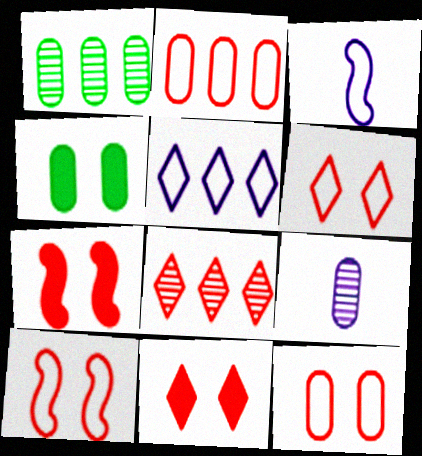[[1, 3, 11], 
[2, 4, 9], 
[3, 4, 8], 
[6, 10, 12]]